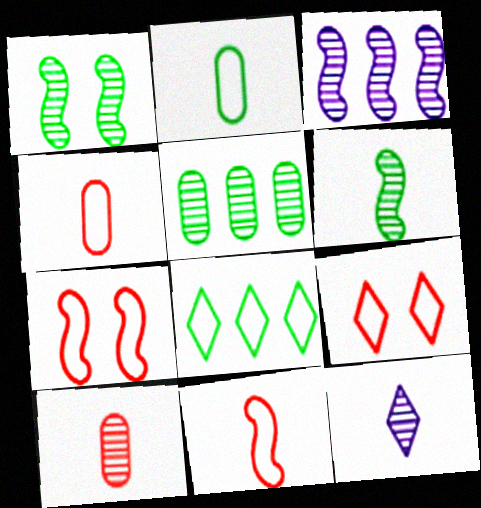[[6, 10, 12]]